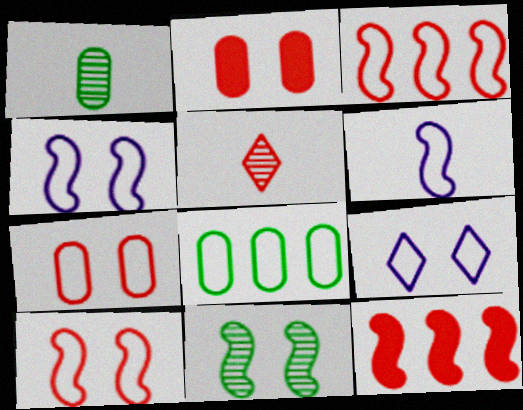[[1, 9, 12], 
[2, 3, 5], 
[2, 9, 11], 
[5, 7, 12], 
[6, 11, 12]]